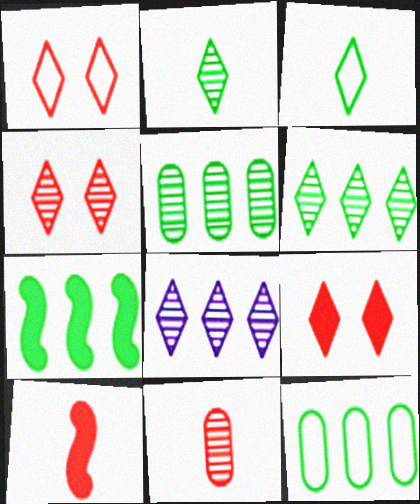[[1, 4, 9], 
[2, 4, 8], 
[3, 8, 9], 
[6, 7, 12]]